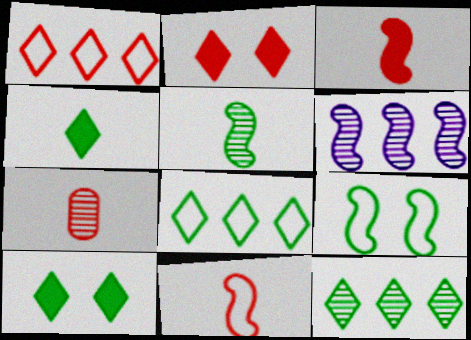[[3, 6, 9]]